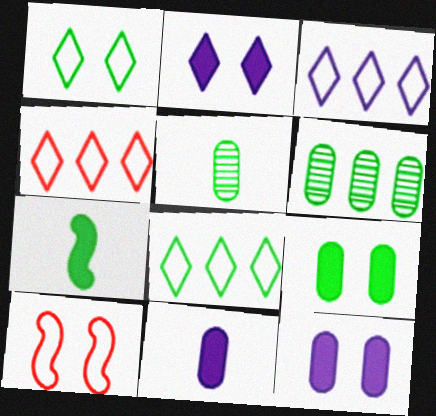[[1, 6, 7], 
[3, 4, 8]]